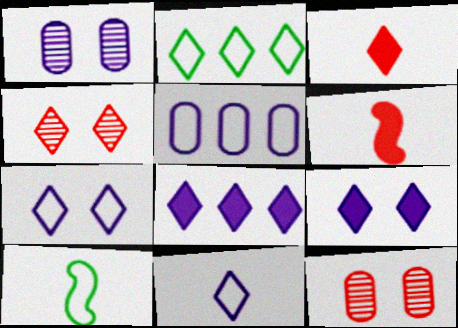[[1, 2, 6], 
[8, 10, 12]]